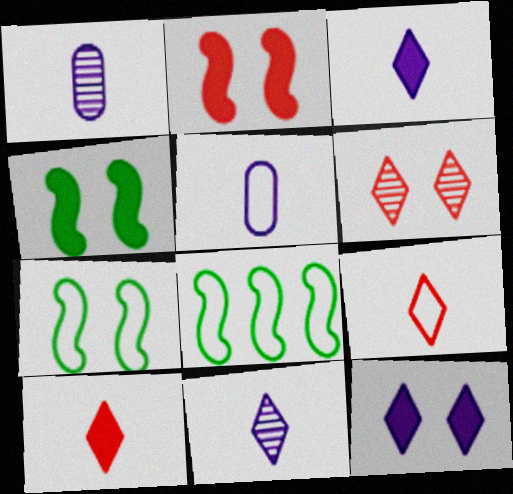[]